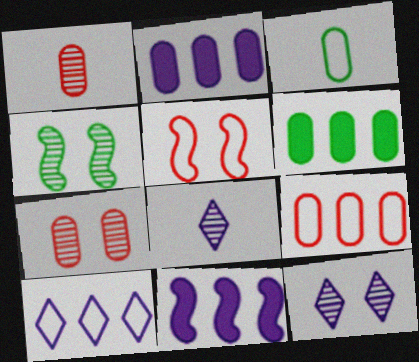[[2, 3, 7], 
[3, 5, 10], 
[4, 7, 12], 
[5, 6, 8]]